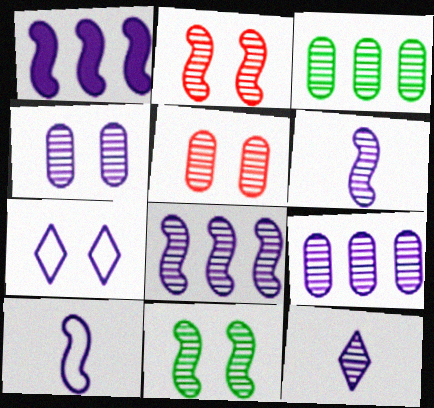[[2, 3, 12], 
[4, 8, 12]]